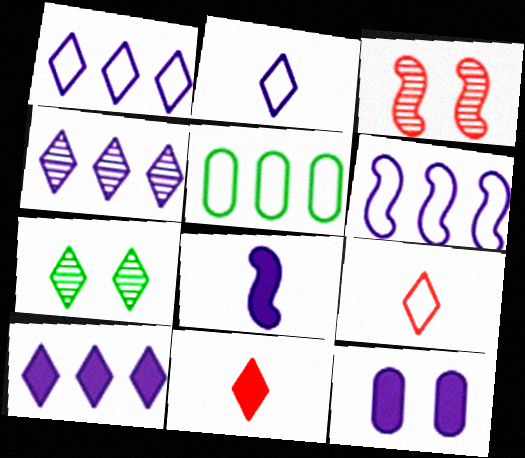[[1, 4, 10], 
[1, 7, 11], 
[7, 9, 10], 
[8, 10, 12]]